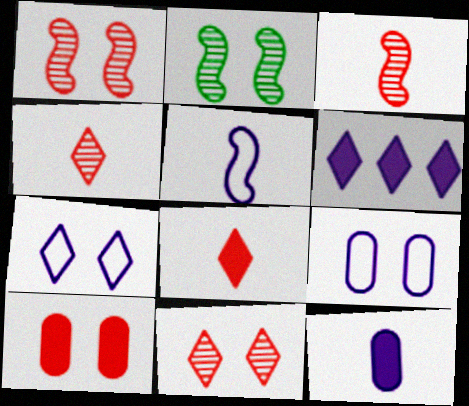[[2, 7, 10]]